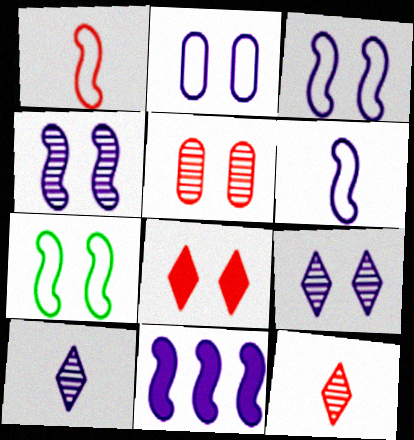[[2, 10, 11], 
[4, 6, 11]]